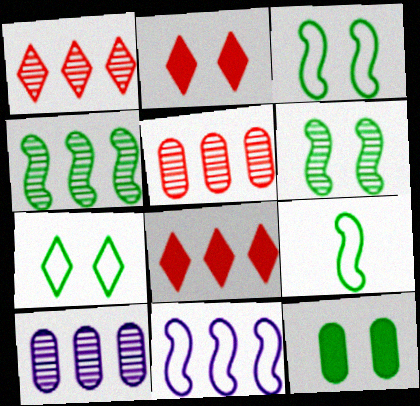[[1, 4, 10], 
[2, 9, 10], 
[6, 7, 12]]